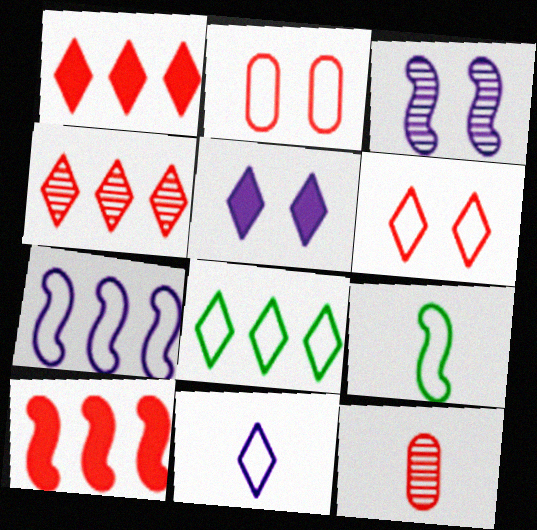[[3, 9, 10], 
[6, 8, 11], 
[6, 10, 12]]